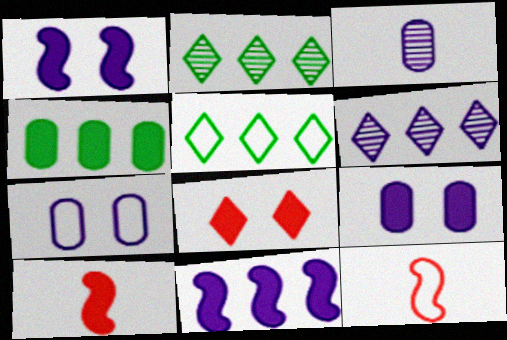[[2, 7, 10], 
[2, 9, 12], 
[5, 7, 12]]